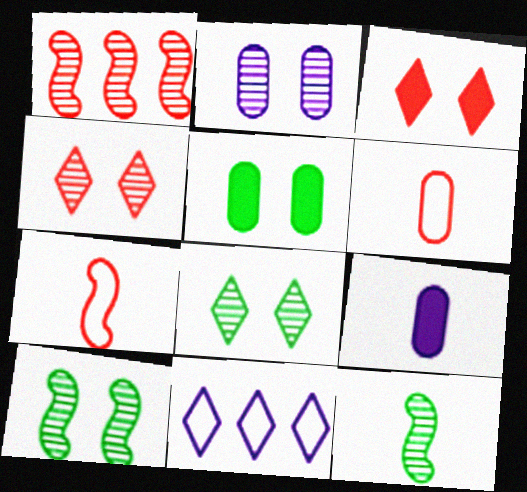[[1, 3, 6], 
[2, 4, 10]]